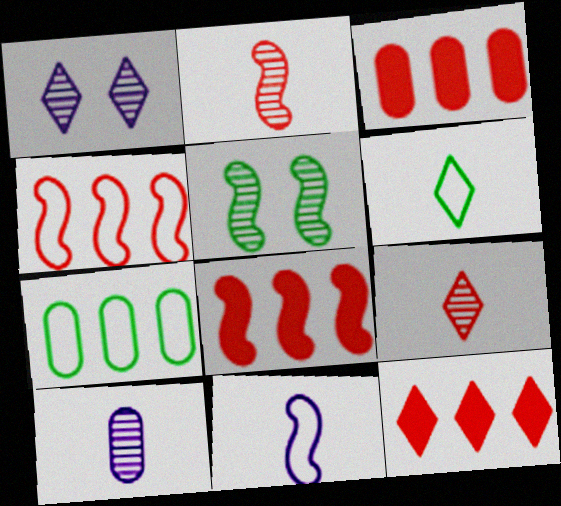[[1, 6, 12], 
[3, 8, 12], 
[5, 8, 11]]